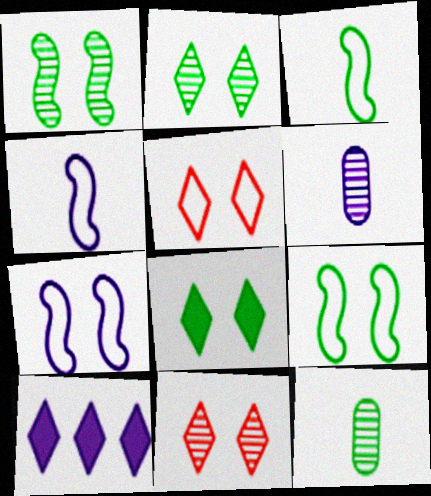[[6, 7, 10]]